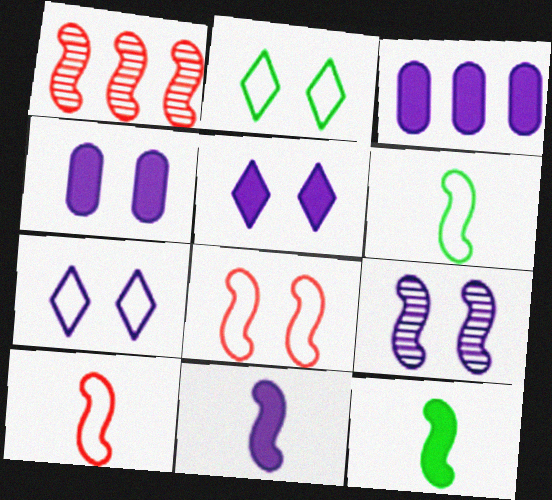[[3, 5, 11], 
[4, 7, 9]]